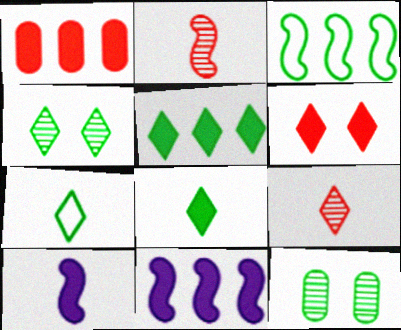[[1, 5, 11], 
[3, 8, 12], 
[4, 5, 7]]